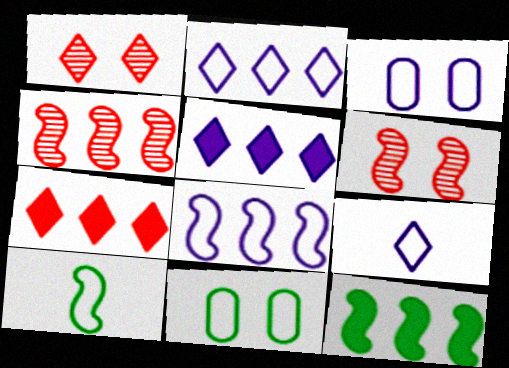[[3, 8, 9], 
[4, 8, 12]]